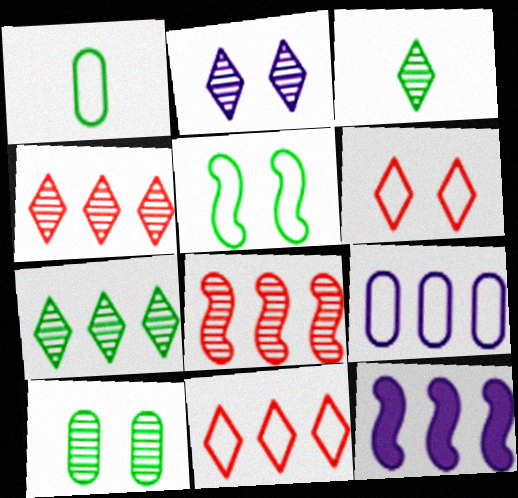[[2, 3, 4]]